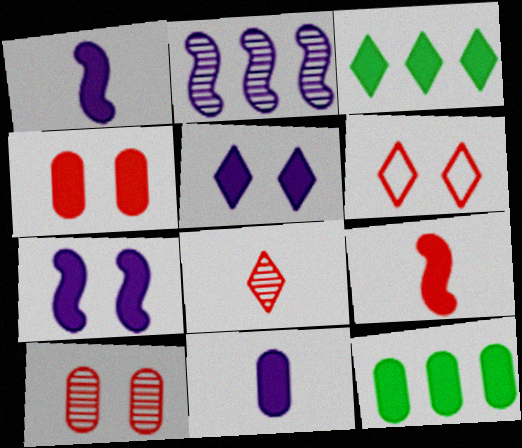[[1, 3, 4], 
[4, 11, 12], 
[5, 9, 12]]